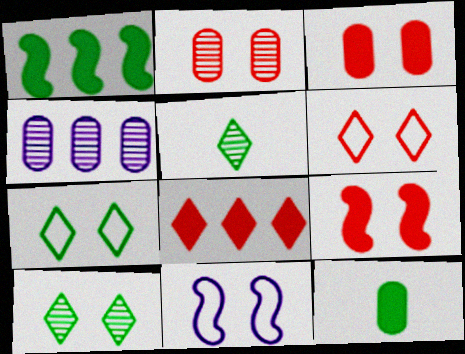[[2, 6, 9], 
[3, 10, 11]]